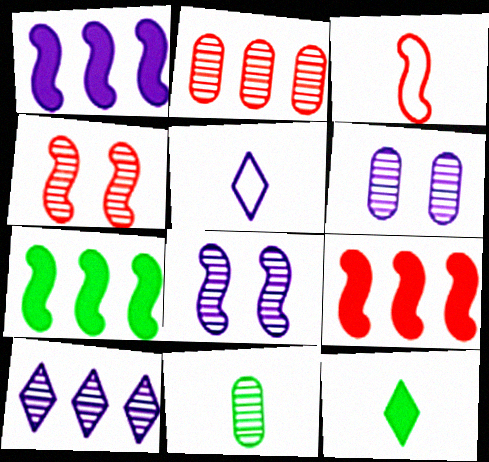[[1, 5, 6], 
[1, 7, 9], 
[2, 6, 11], 
[3, 4, 9], 
[3, 7, 8], 
[4, 10, 11]]